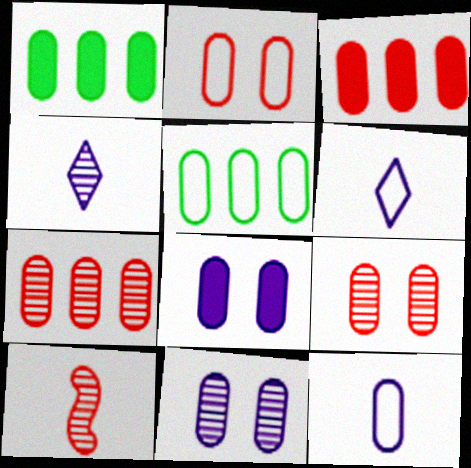[[1, 9, 12], 
[2, 5, 12]]